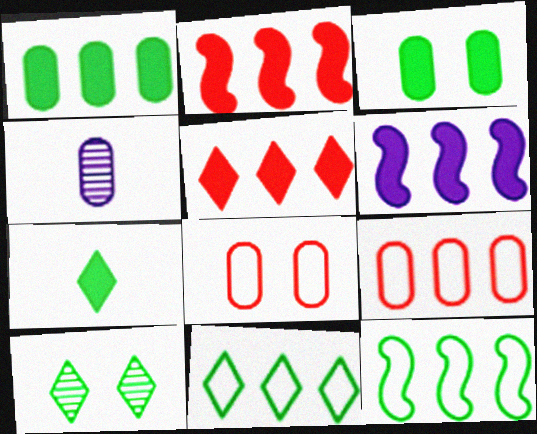[[1, 4, 8], 
[1, 5, 6], 
[3, 4, 9], 
[7, 10, 11]]